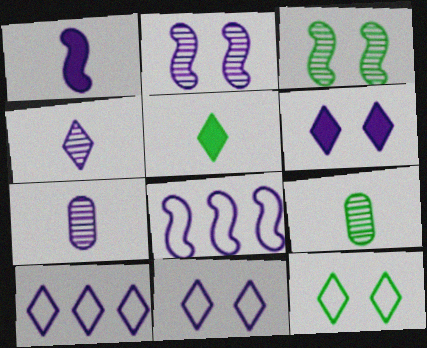[[1, 2, 8], 
[4, 6, 10], 
[6, 7, 8]]